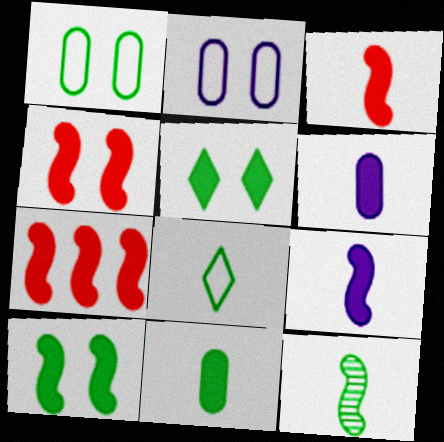[[3, 4, 7], 
[5, 6, 7], 
[7, 9, 10], 
[8, 11, 12]]